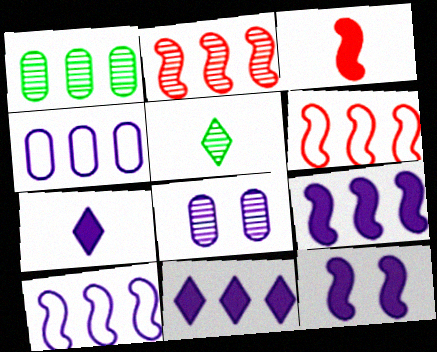[[1, 6, 11], 
[2, 5, 8], 
[7, 8, 10]]